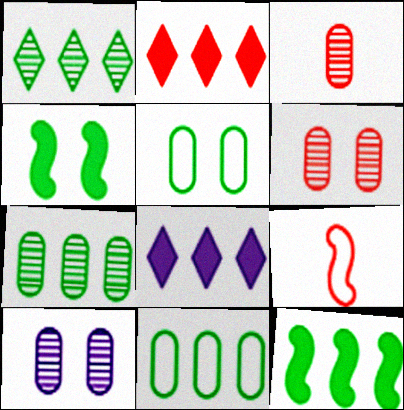[[1, 11, 12], 
[2, 6, 9], 
[3, 7, 10]]